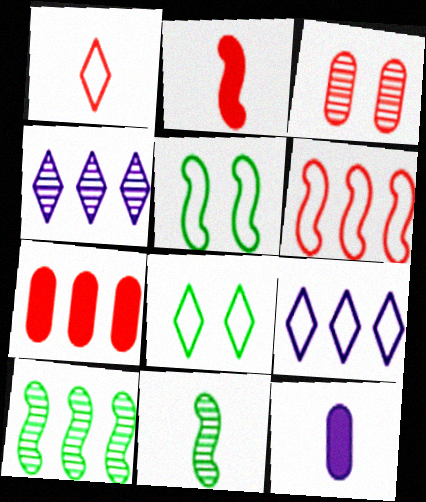[[1, 8, 9], 
[1, 11, 12], 
[3, 4, 11], 
[7, 9, 10]]